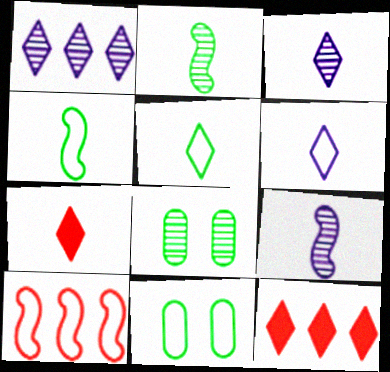[[3, 5, 7], 
[6, 10, 11], 
[9, 11, 12]]